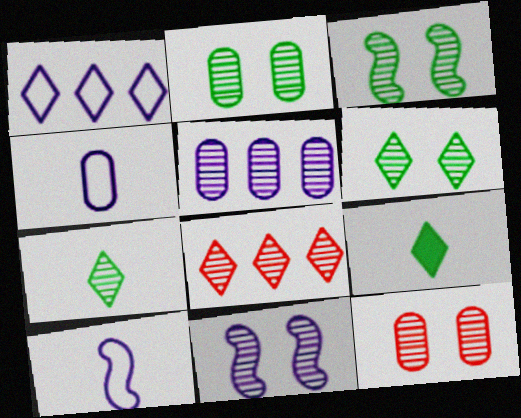[[2, 3, 6], 
[6, 11, 12]]